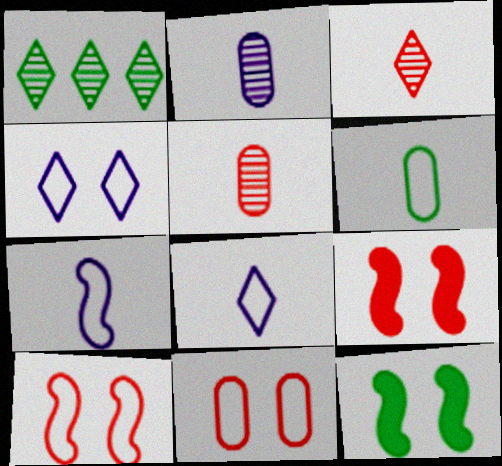[[1, 6, 12]]